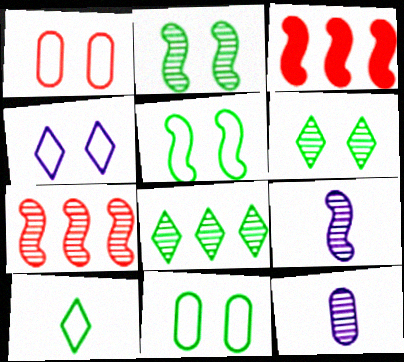[[1, 4, 5], 
[2, 7, 9], 
[3, 5, 9], 
[6, 7, 12]]